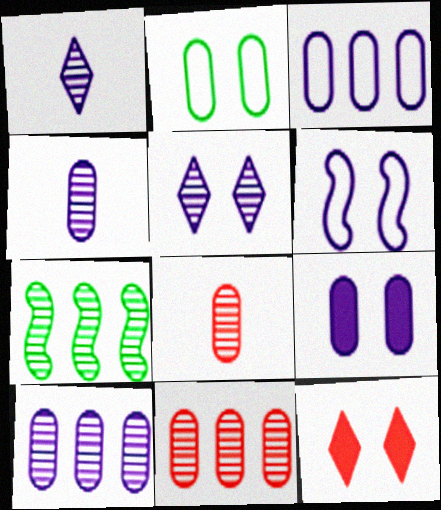[[3, 4, 9], 
[5, 6, 9], 
[5, 7, 8]]